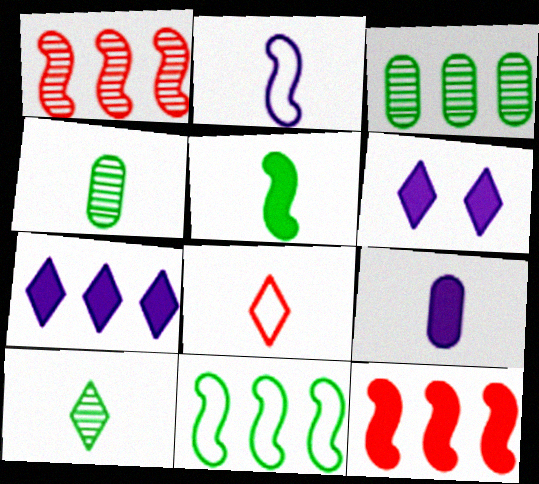[]